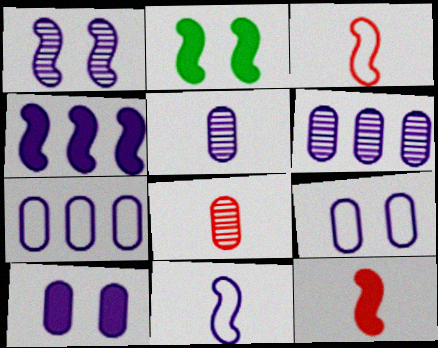[[1, 4, 11], 
[2, 4, 12], 
[5, 7, 10]]